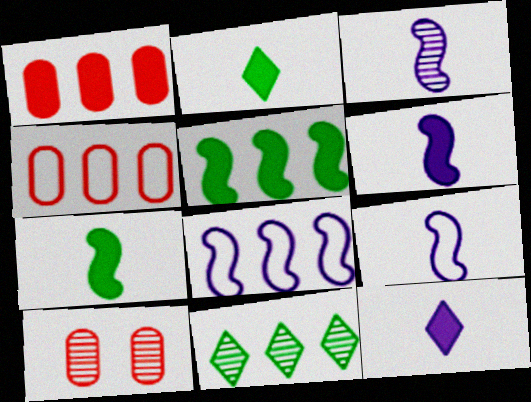[[1, 8, 11], 
[2, 8, 10], 
[3, 6, 9], 
[3, 10, 11]]